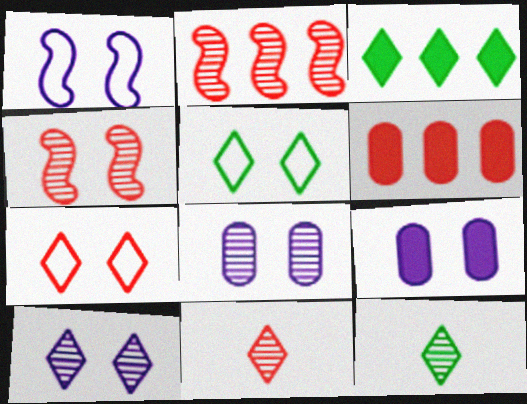[[1, 6, 12], 
[1, 9, 10], 
[2, 8, 12], 
[3, 5, 12], 
[4, 5, 9]]